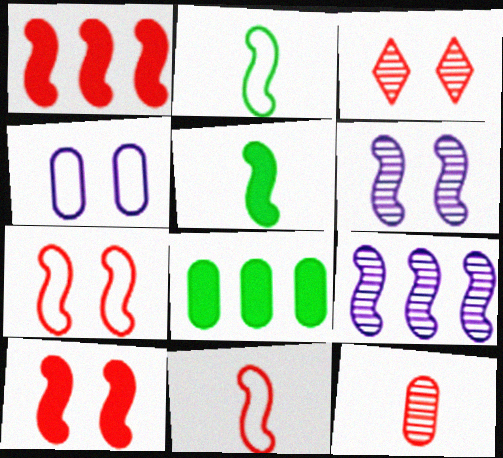[[1, 2, 6], 
[2, 9, 10], 
[4, 8, 12], 
[5, 7, 9]]